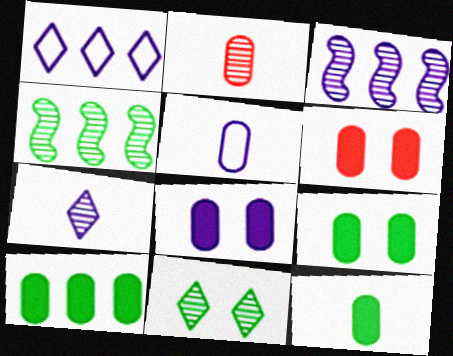[[2, 3, 11], 
[2, 5, 12], 
[6, 8, 9], 
[9, 10, 12]]